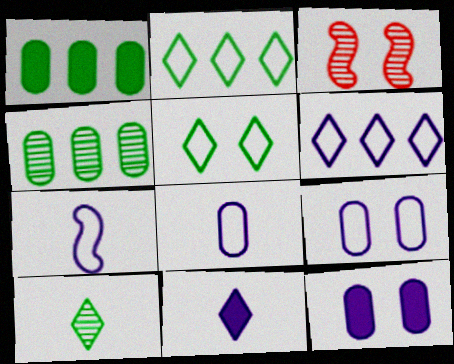[[3, 5, 12], 
[6, 7, 9]]